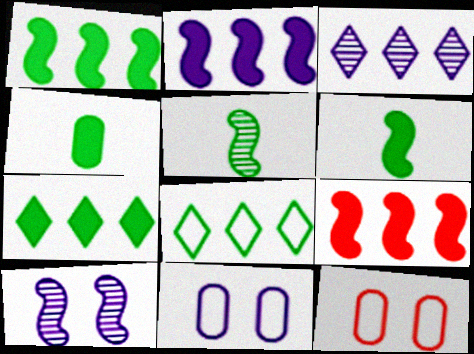[[1, 2, 9], 
[3, 6, 12]]